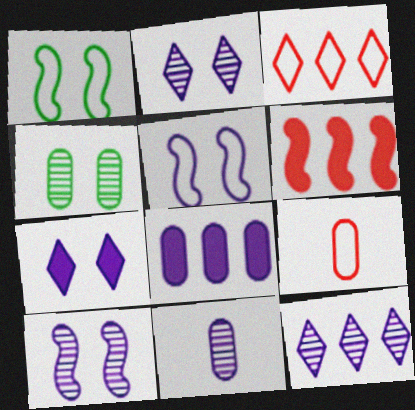[[4, 8, 9], 
[10, 11, 12]]